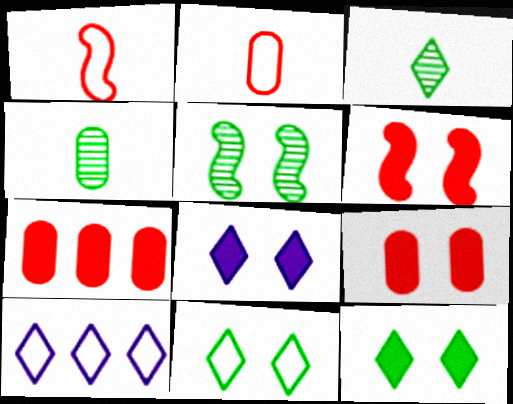[[4, 6, 10]]